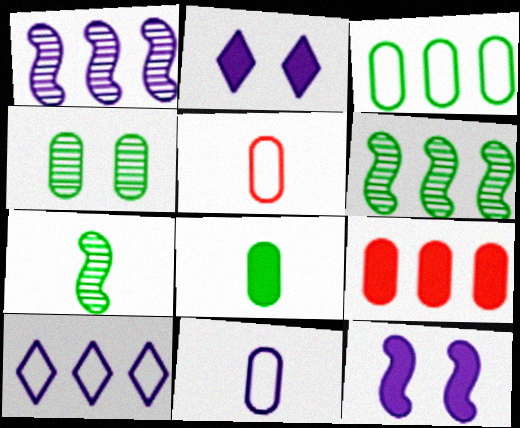[[1, 2, 11], 
[2, 5, 6], 
[3, 4, 8], 
[4, 9, 11], 
[6, 9, 10]]